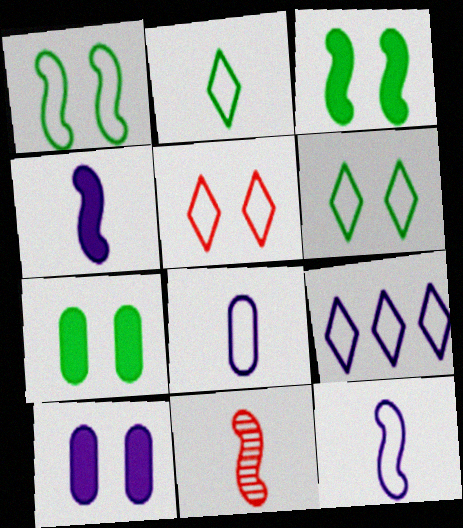[[2, 5, 9], 
[7, 9, 11]]